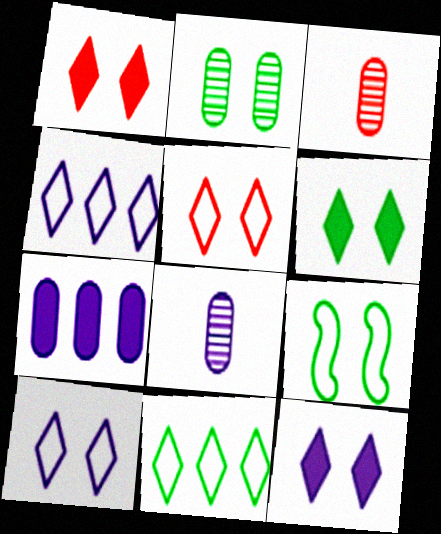[[1, 6, 12], 
[2, 6, 9]]